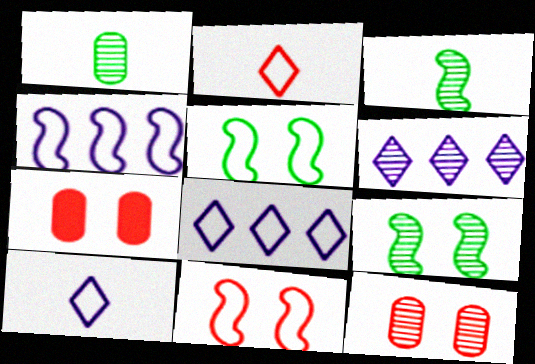[[3, 6, 12], 
[3, 7, 8]]